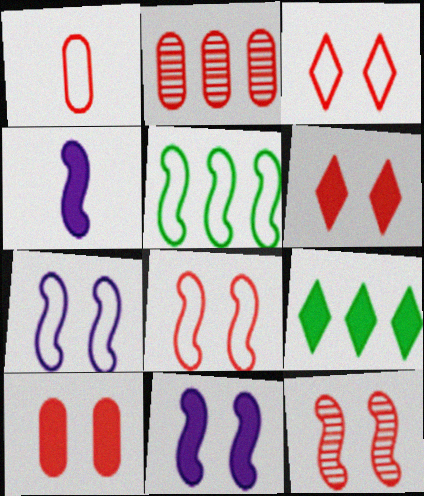[[1, 2, 10], 
[3, 10, 12], 
[4, 5, 12], 
[4, 9, 10]]